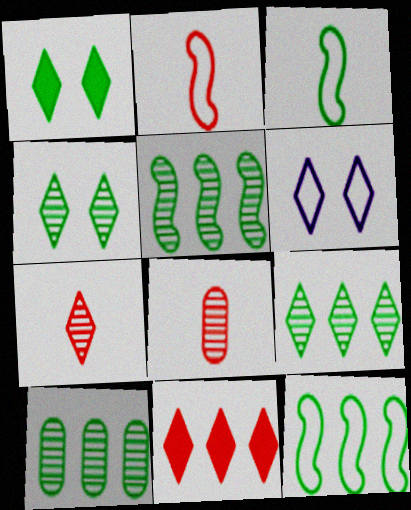[[1, 3, 10], 
[5, 9, 10]]